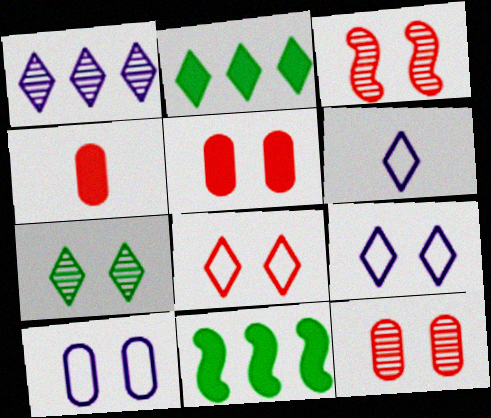[[3, 5, 8], 
[6, 11, 12]]